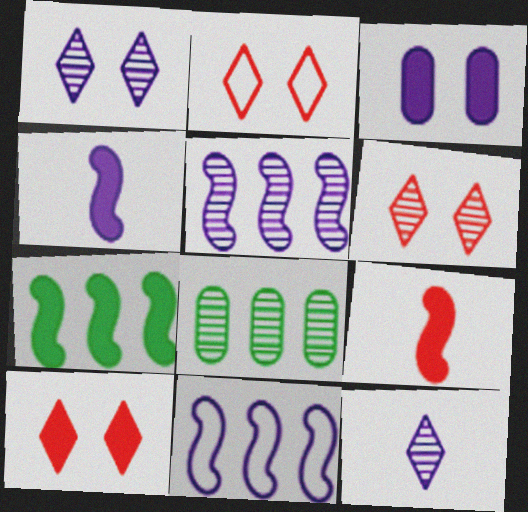[[2, 4, 8], 
[2, 6, 10], 
[3, 11, 12]]